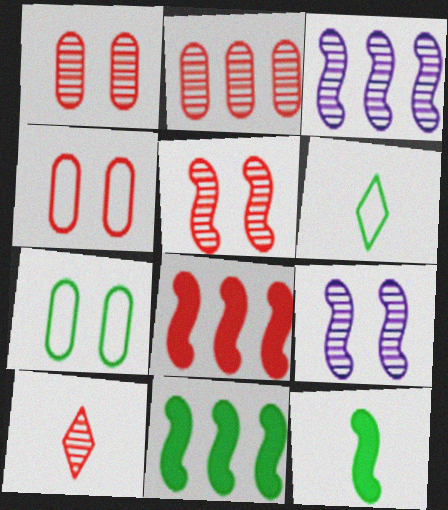[[2, 5, 10], 
[4, 8, 10]]